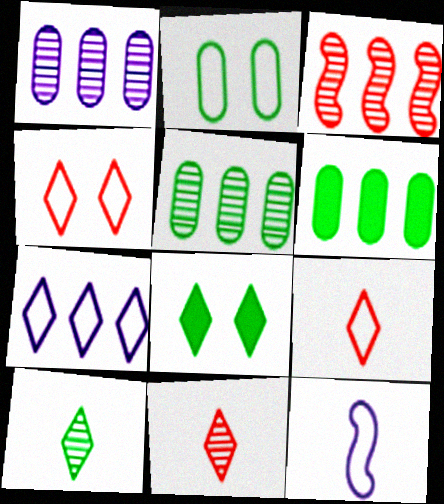[[3, 6, 7], 
[7, 8, 11]]